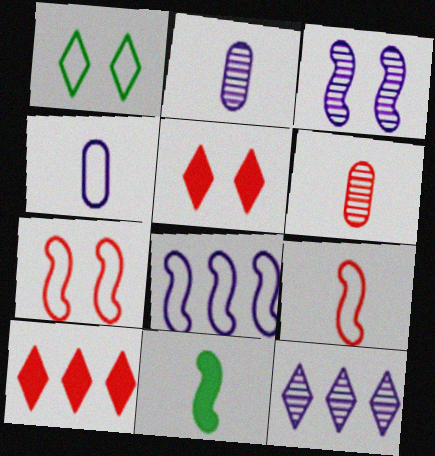[[2, 3, 12], 
[6, 7, 10]]